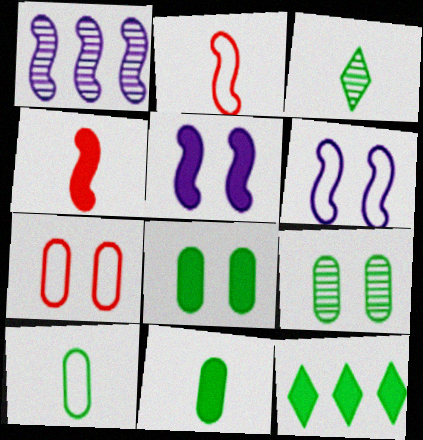[]